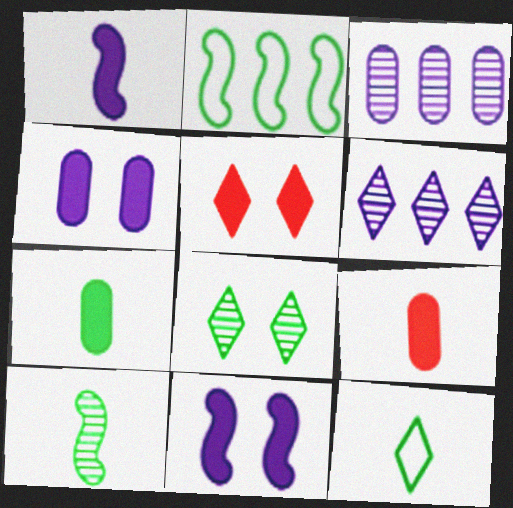[[2, 7, 8], 
[5, 6, 12], 
[7, 10, 12]]